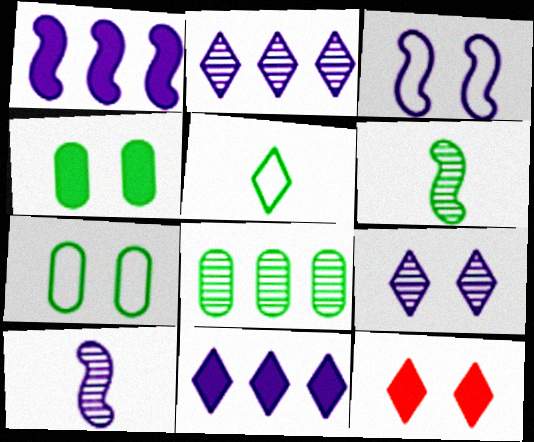[[1, 3, 10], 
[2, 5, 12]]